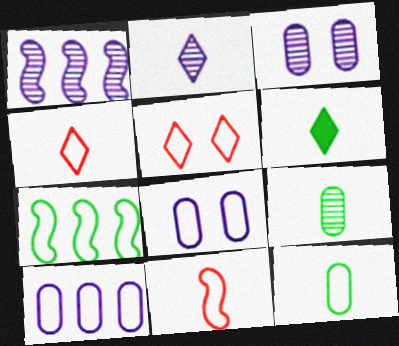[[1, 2, 3], 
[2, 4, 6], 
[4, 7, 8]]